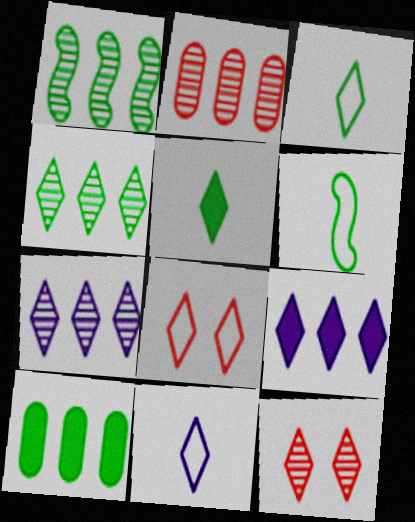[[1, 2, 7], 
[3, 9, 12], 
[5, 7, 8]]